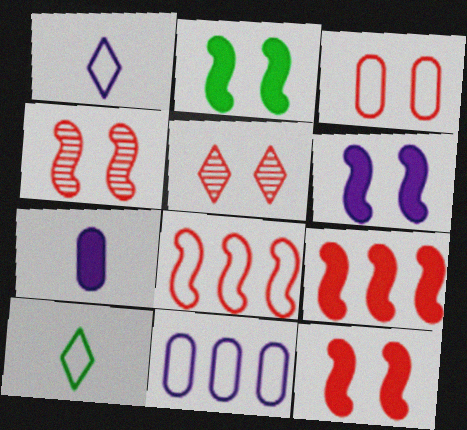[[2, 6, 12], 
[3, 5, 12]]